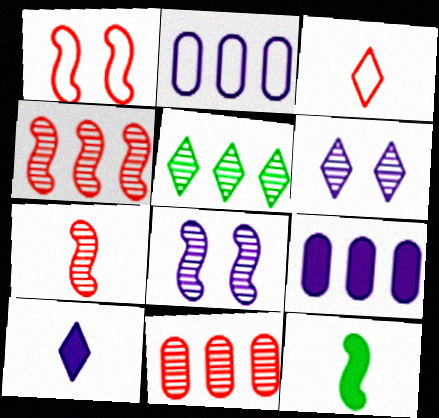[[2, 8, 10]]